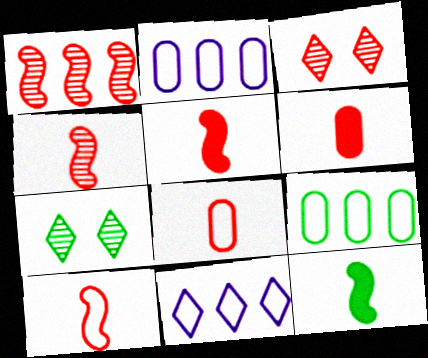[[2, 3, 12], 
[2, 5, 7], 
[4, 5, 10], 
[7, 9, 12]]